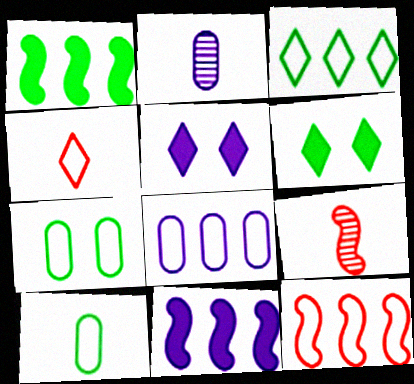[[2, 6, 12], 
[3, 8, 12], 
[6, 8, 9]]